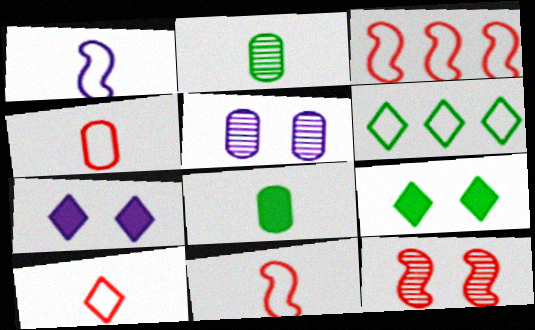[[2, 3, 7], 
[4, 10, 11]]